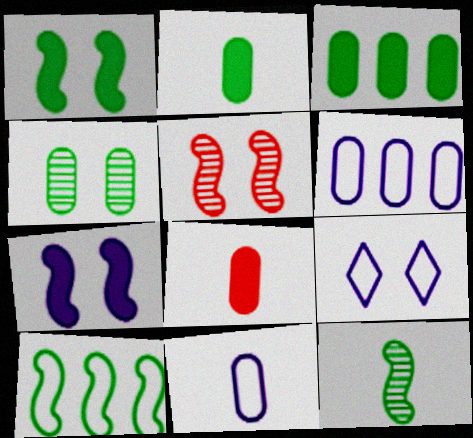[[1, 10, 12], 
[4, 6, 8]]